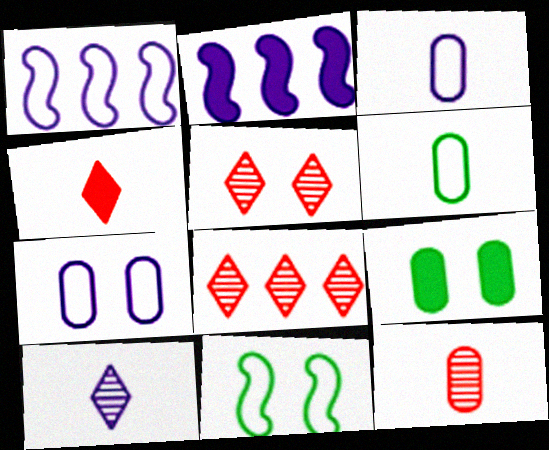[[2, 4, 9], 
[2, 5, 6], 
[2, 7, 10]]